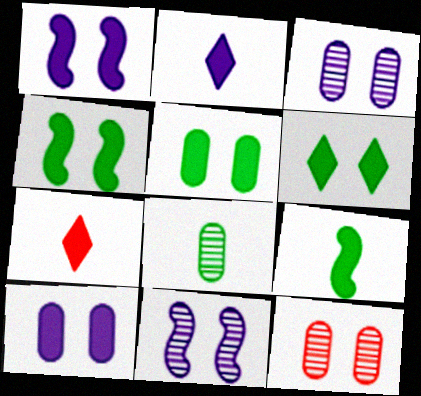[[4, 5, 6]]